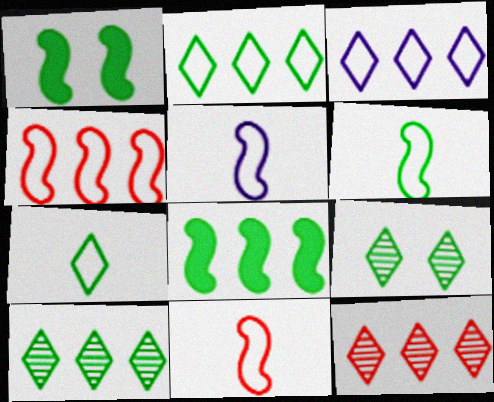[[5, 6, 11]]